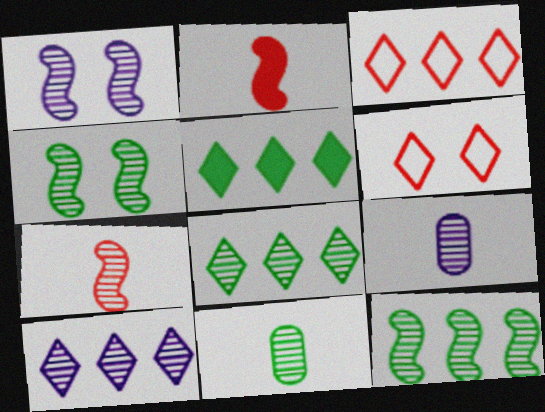[[1, 7, 12], 
[1, 9, 10], 
[3, 5, 10], 
[4, 8, 11]]